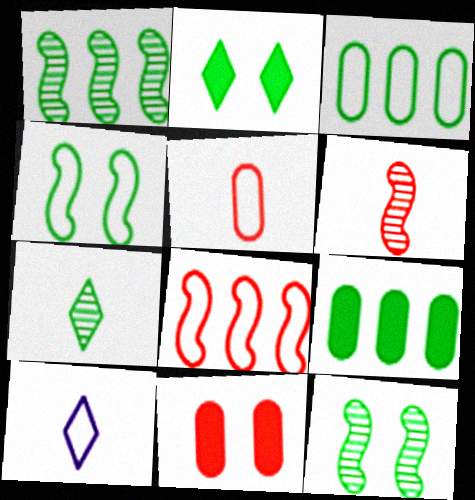[[1, 10, 11], 
[4, 7, 9]]